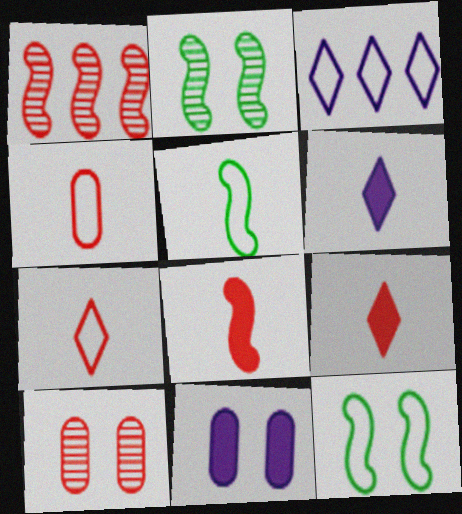[[3, 4, 12]]